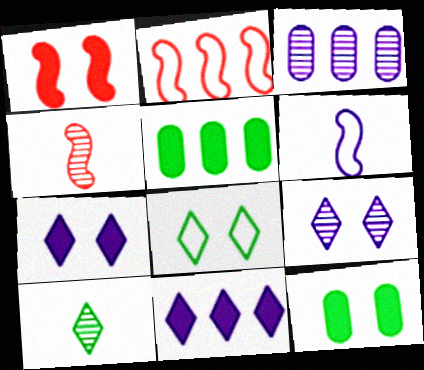[[1, 2, 4], 
[1, 7, 12], 
[3, 6, 7]]